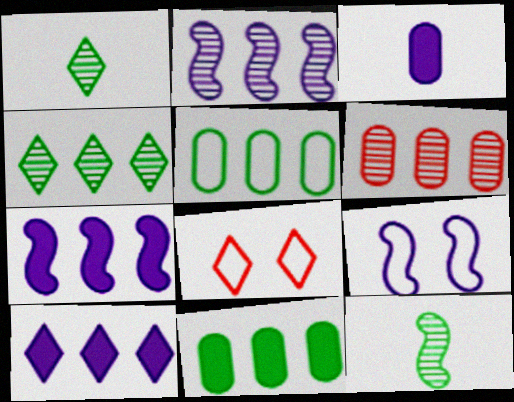[[1, 8, 10], 
[2, 4, 6]]